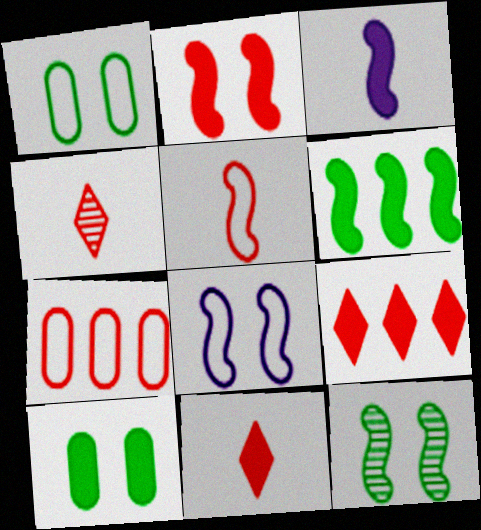[[2, 3, 6], 
[2, 4, 7], 
[2, 8, 12], 
[3, 9, 10]]